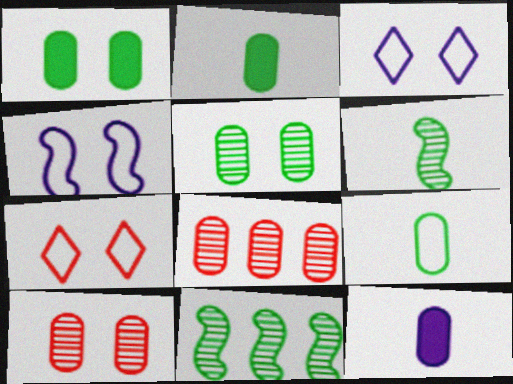[[7, 11, 12]]